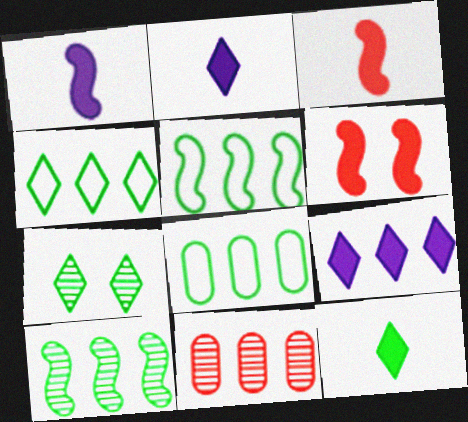[[4, 5, 8], 
[4, 7, 12], 
[5, 9, 11]]